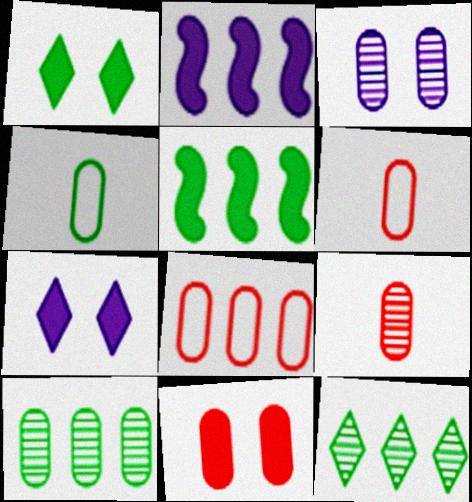[[2, 8, 12], 
[3, 9, 10], 
[8, 9, 11]]